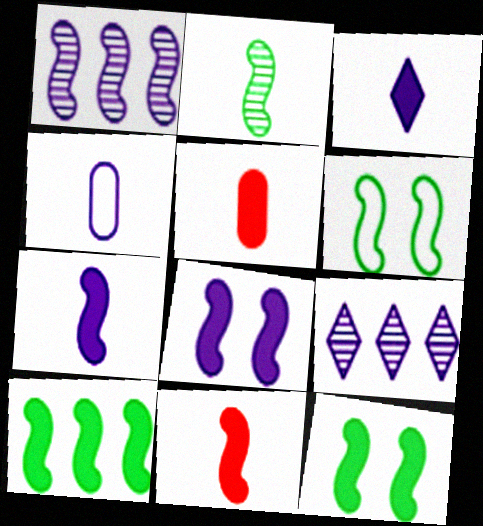[[1, 6, 11], 
[2, 6, 10], 
[4, 8, 9], 
[5, 6, 9], 
[8, 10, 11]]